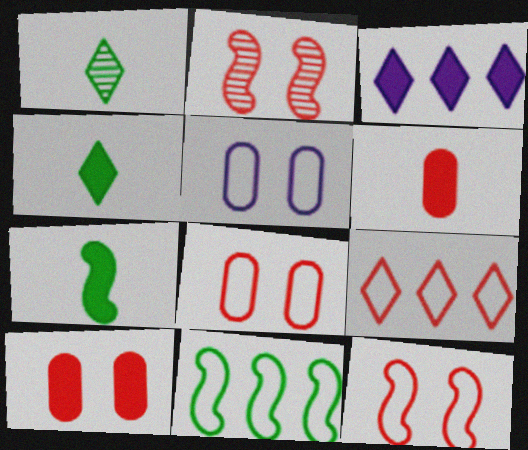[[2, 6, 9], 
[3, 7, 10]]